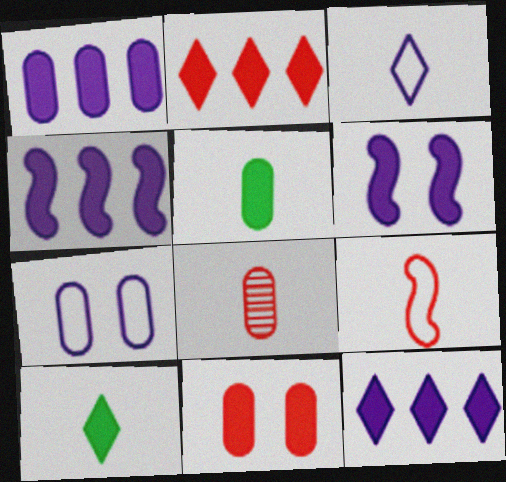[[1, 4, 12], 
[1, 5, 11], 
[2, 5, 6], 
[4, 10, 11]]